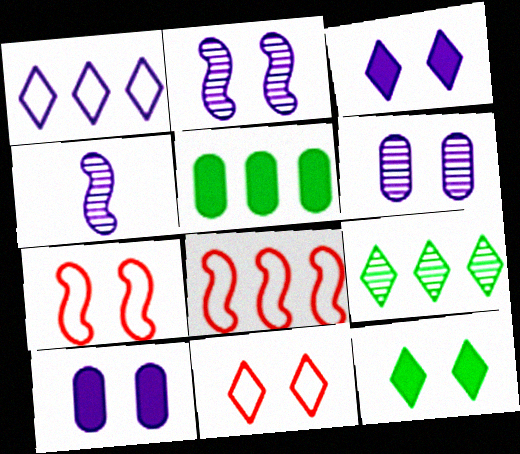[[1, 4, 10], 
[4, 5, 11], 
[6, 7, 12]]